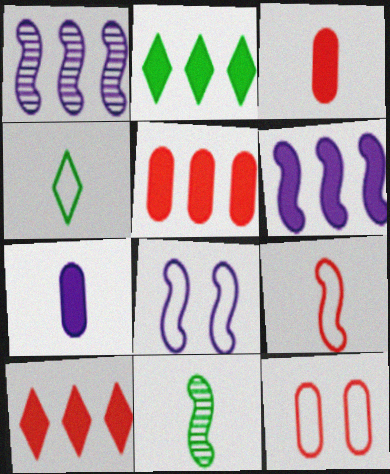[[2, 5, 6]]